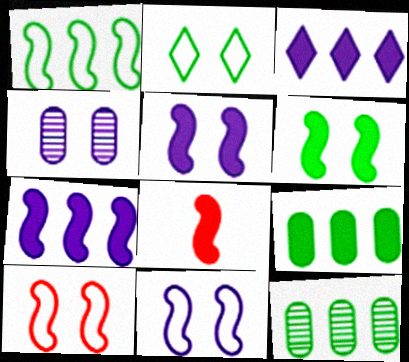[[6, 7, 8]]